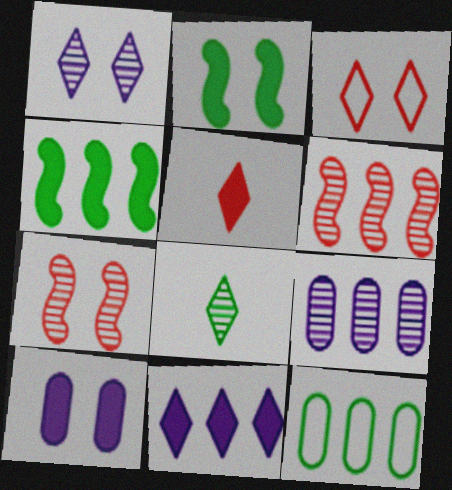[[2, 8, 12], 
[3, 8, 11], 
[4, 5, 10], 
[6, 11, 12], 
[7, 8, 9]]